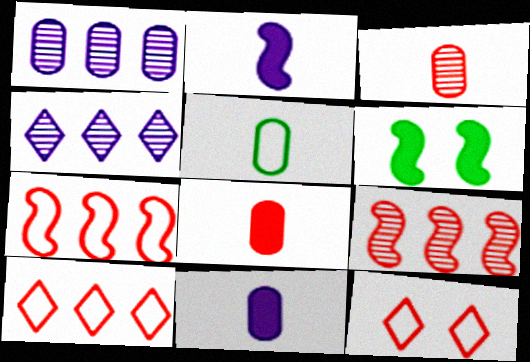[[3, 5, 11], 
[8, 9, 12]]